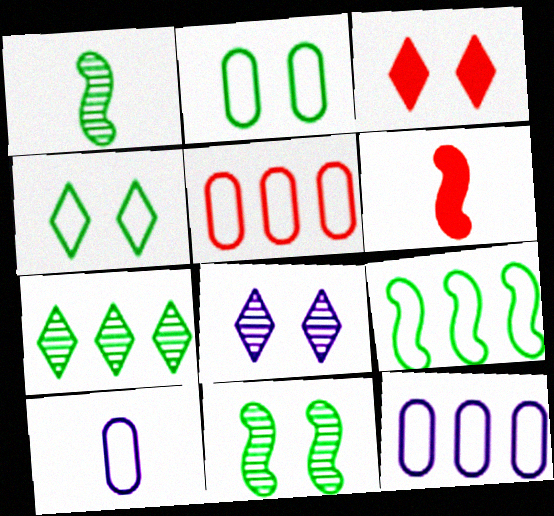[[1, 3, 12], 
[2, 5, 10], 
[3, 4, 8]]